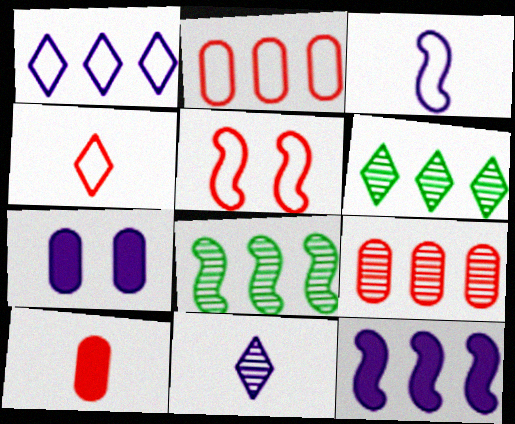[[2, 4, 5], 
[2, 6, 12], 
[4, 7, 8]]